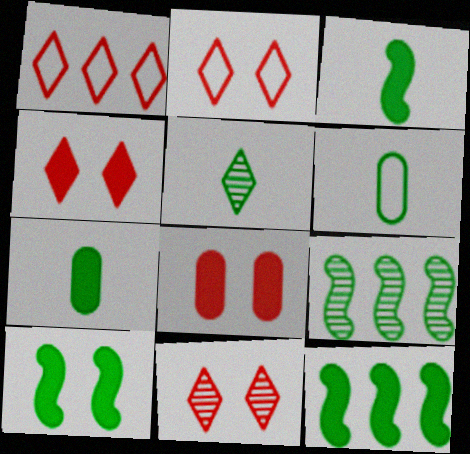[[2, 4, 11], 
[3, 5, 6], 
[3, 10, 12]]